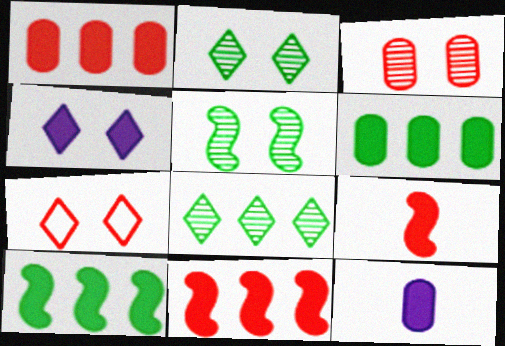[[2, 4, 7], 
[4, 6, 9]]